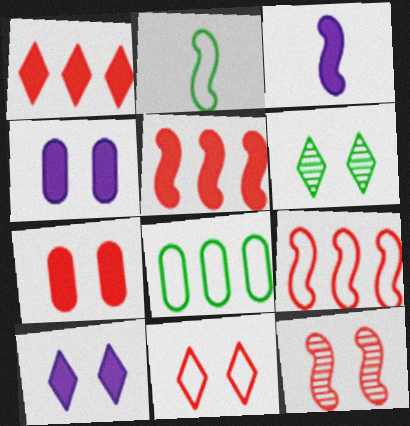[[6, 10, 11], 
[7, 11, 12]]